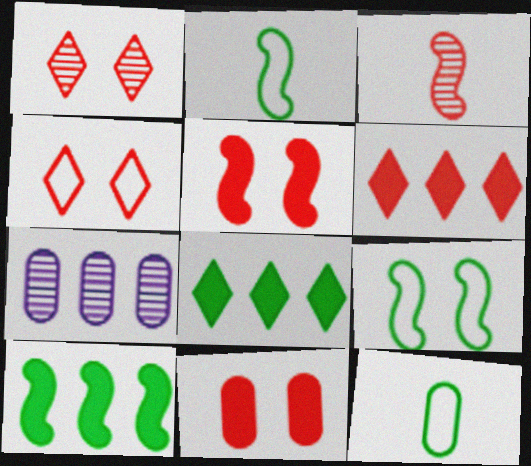[[7, 11, 12]]